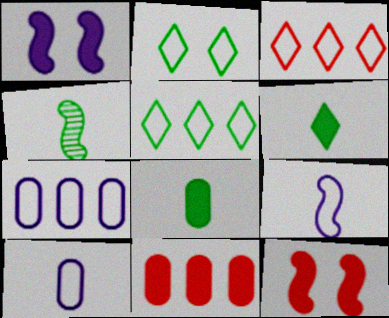[[1, 6, 11]]